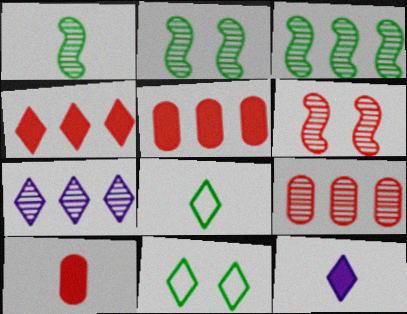[[1, 2, 3], 
[3, 7, 9]]